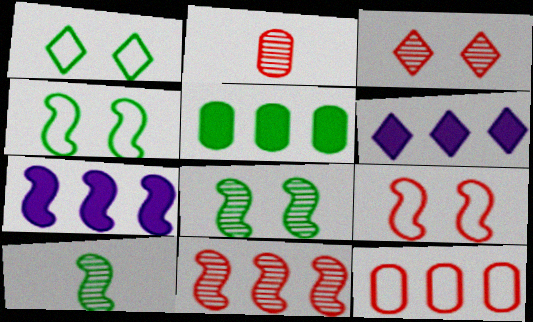[[1, 2, 7], 
[1, 5, 10], 
[2, 3, 11], 
[2, 4, 6], 
[7, 9, 10]]